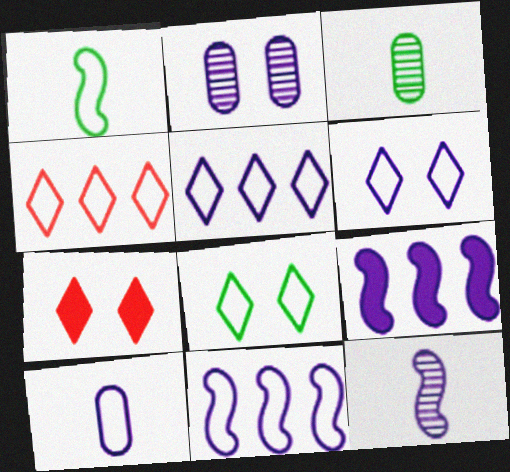[[3, 7, 11], 
[6, 10, 11]]